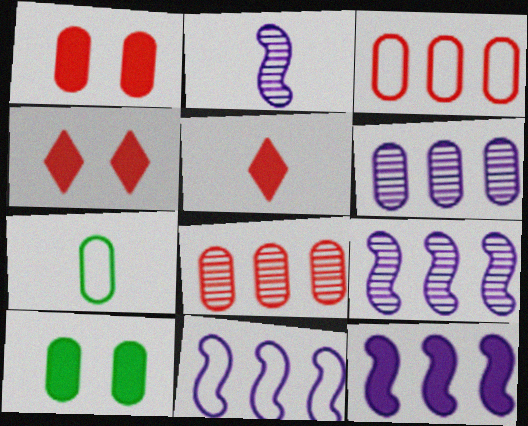[[1, 6, 7], 
[2, 5, 7], 
[4, 7, 9], 
[5, 10, 12], 
[9, 11, 12]]